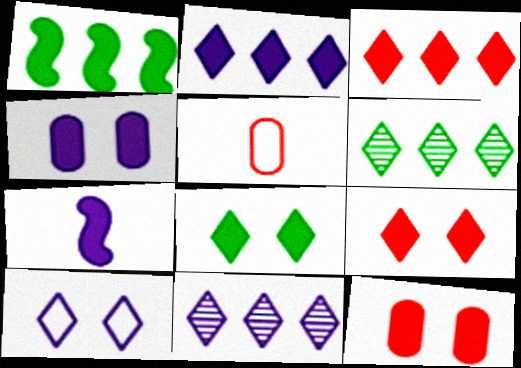[[2, 4, 7]]